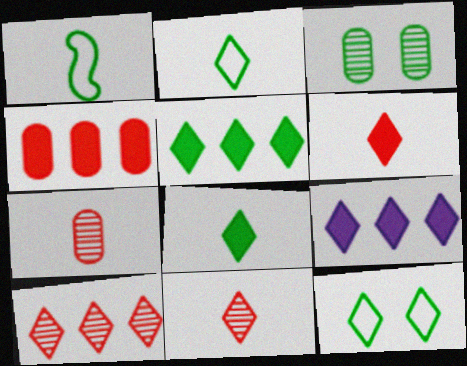[[1, 3, 5], 
[9, 11, 12]]